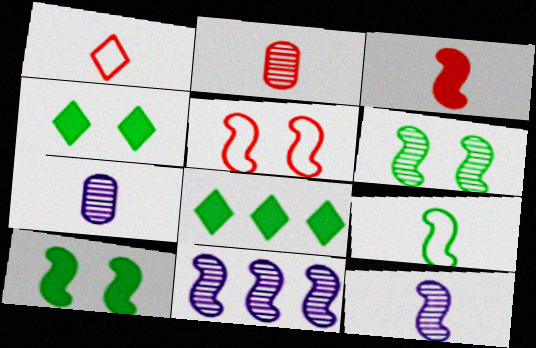[[1, 2, 3], 
[3, 9, 12], 
[5, 7, 8]]